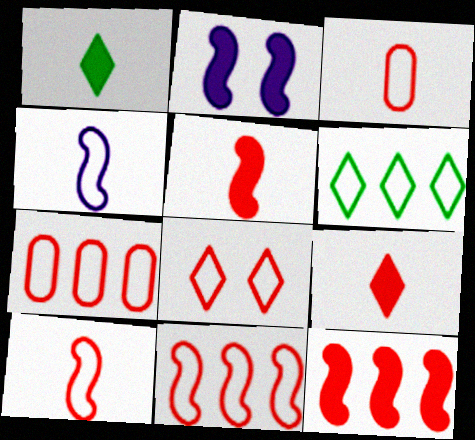[[3, 8, 11], 
[7, 8, 10]]